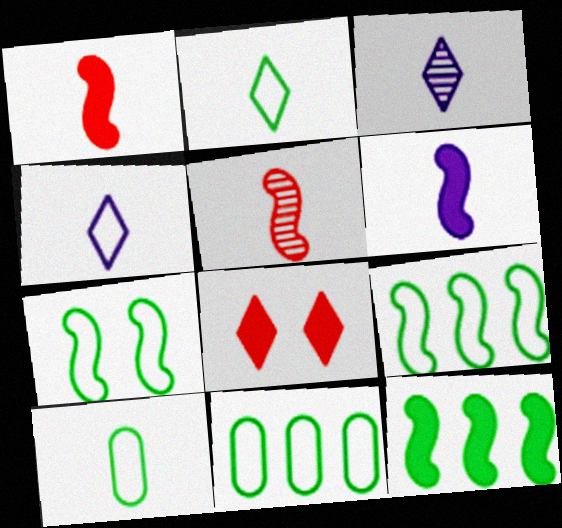[[1, 3, 10], 
[2, 7, 11]]